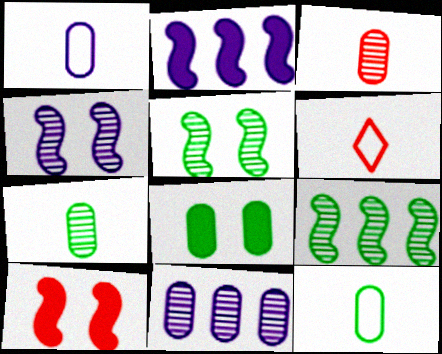[]